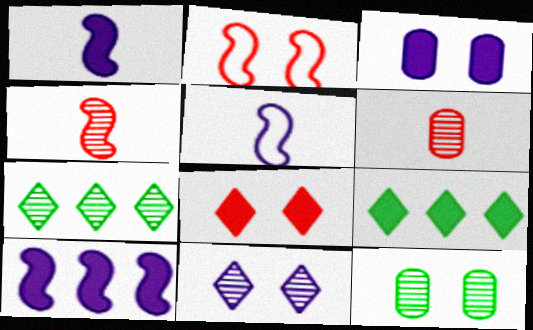[]